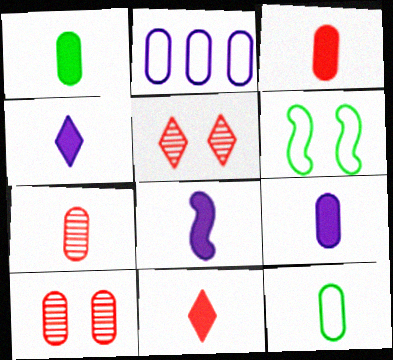[[1, 2, 10], 
[1, 3, 9], 
[1, 8, 11], 
[4, 8, 9], 
[7, 9, 12]]